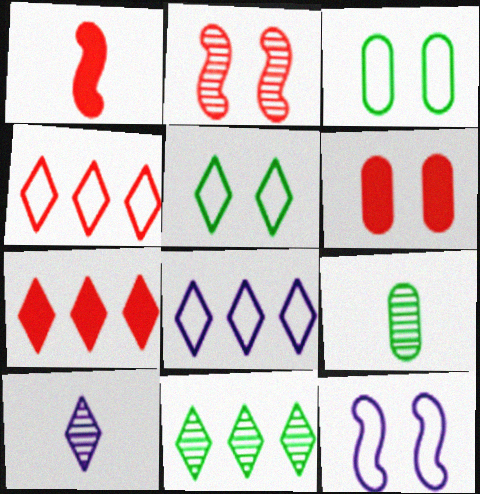[[1, 6, 7], 
[5, 7, 10], 
[7, 8, 11], 
[7, 9, 12]]